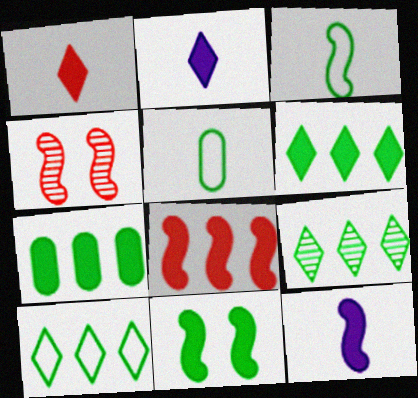[[5, 9, 11], 
[6, 9, 10], 
[8, 11, 12]]